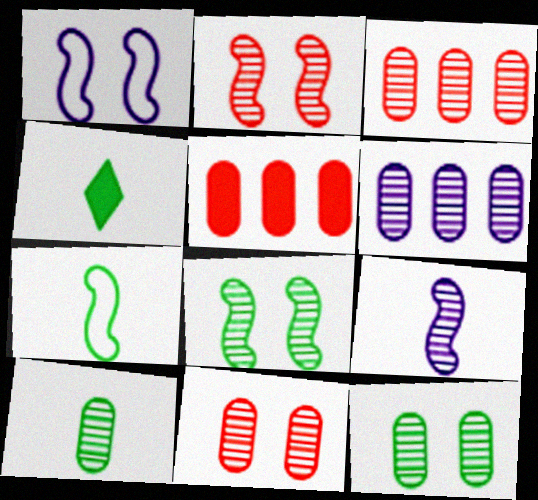[[1, 3, 4], 
[4, 7, 10], 
[6, 10, 11]]